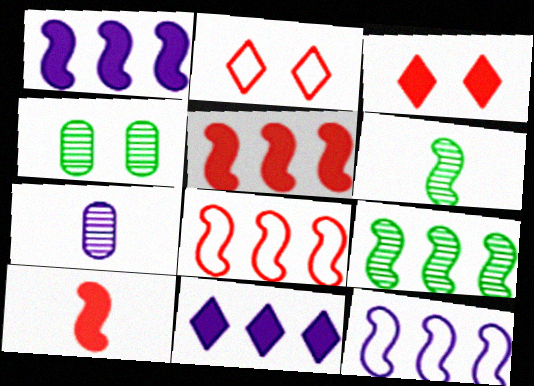[[1, 8, 9], 
[5, 9, 12]]